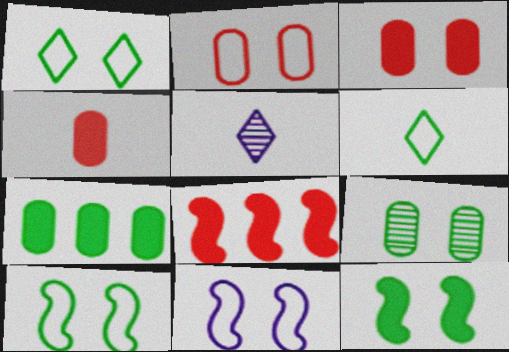[[1, 2, 11], 
[1, 9, 12]]